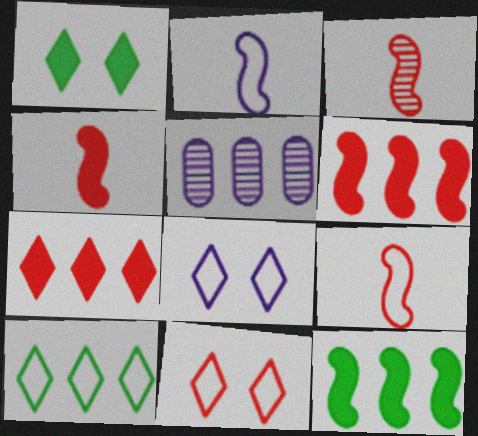[[1, 5, 9], 
[3, 4, 9], 
[5, 6, 10]]